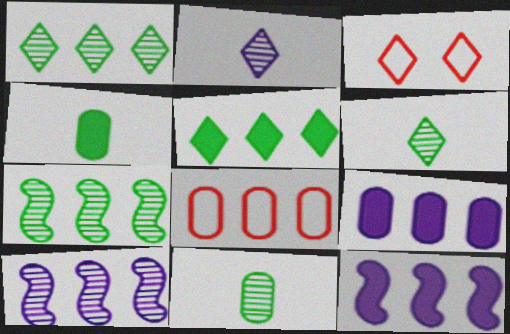[[1, 8, 12], 
[2, 3, 5], 
[3, 4, 10], 
[3, 11, 12], 
[5, 8, 10]]